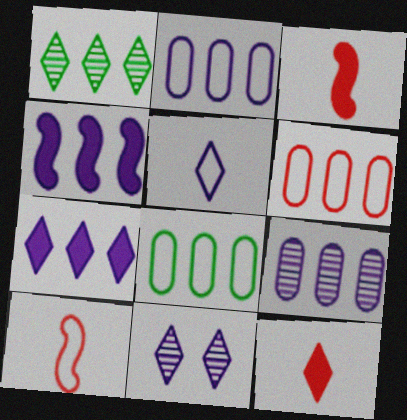[[1, 4, 6], 
[2, 6, 8], 
[3, 8, 11], 
[5, 7, 11]]